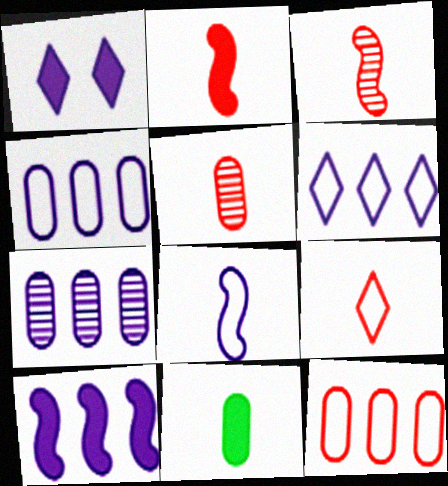[[1, 7, 8], 
[2, 5, 9], 
[6, 7, 10]]